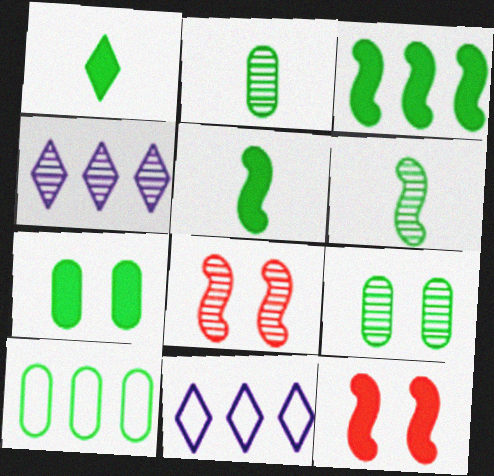[[1, 3, 7], 
[2, 4, 8], 
[2, 7, 10], 
[2, 11, 12]]